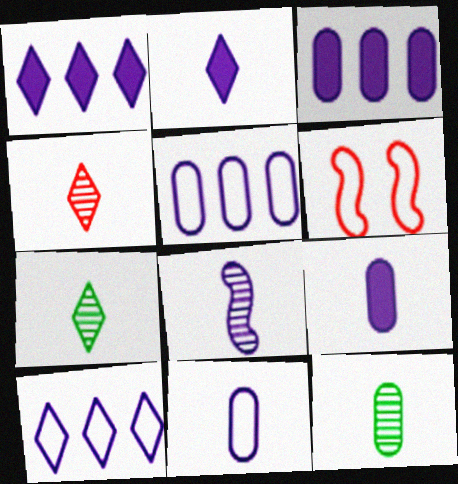[[1, 6, 12], 
[2, 8, 11], 
[3, 6, 7], 
[4, 8, 12]]